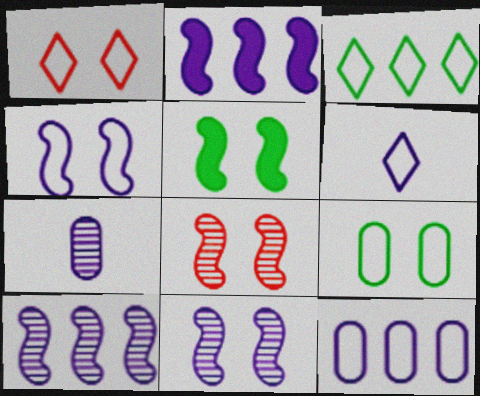[[1, 3, 6], 
[1, 4, 9], 
[4, 5, 8], 
[4, 6, 12]]